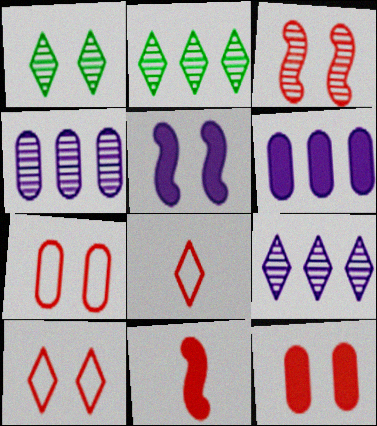[[1, 5, 7], 
[3, 10, 12]]